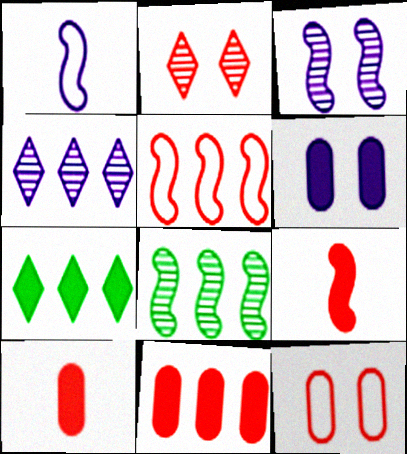[[1, 4, 6], 
[2, 5, 10], 
[6, 7, 9]]